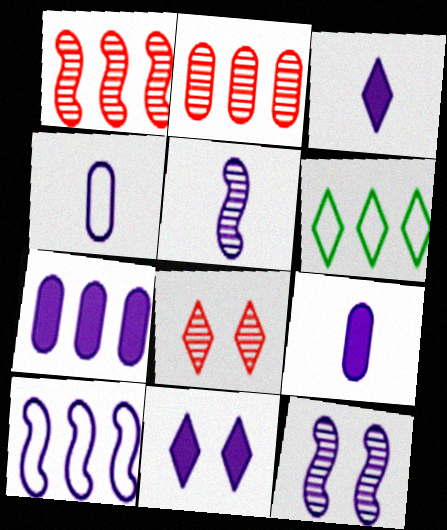[[1, 6, 7], 
[3, 4, 5], 
[3, 6, 8]]